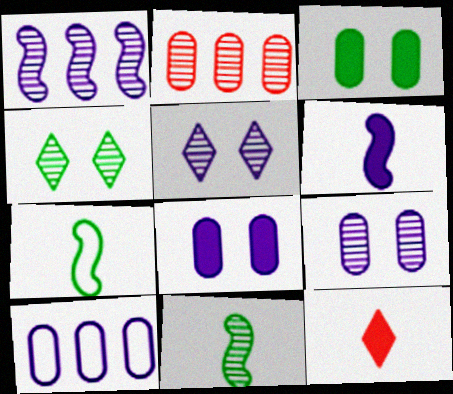[[2, 5, 11], 
[5, 6, 10]]